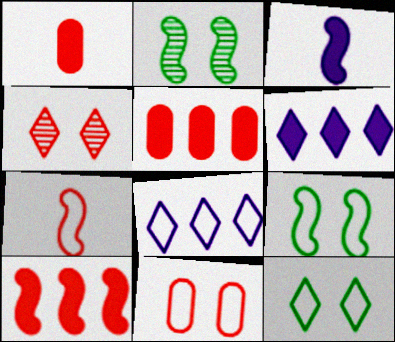[[1, 2, 8], 
[4, 5, 7]]